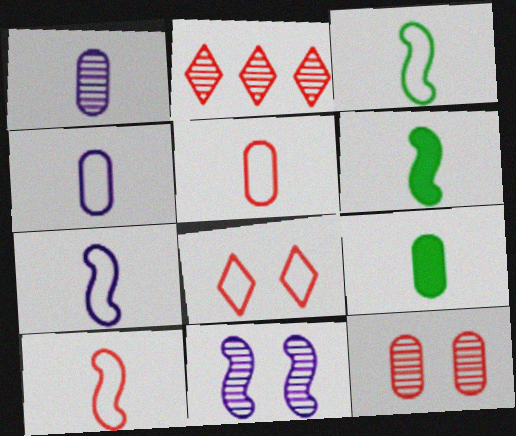[[1, 5, 9], 
[3, 7, 10]]